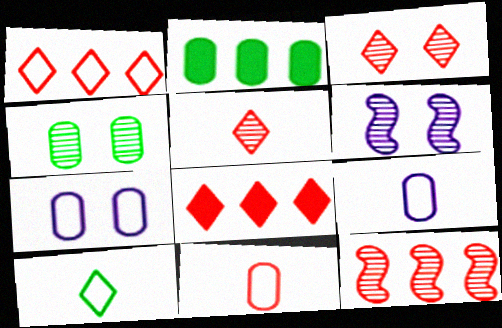[[3, 4, 6]]